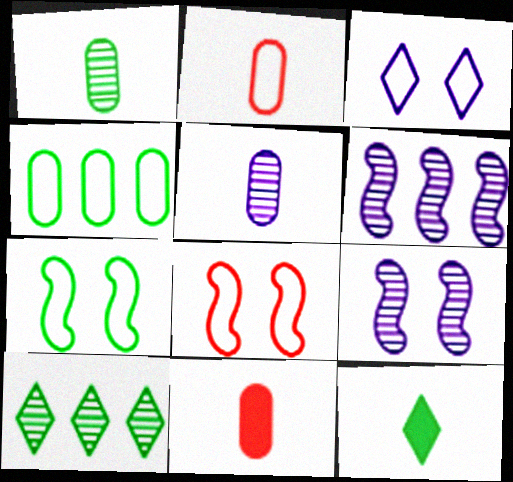[]